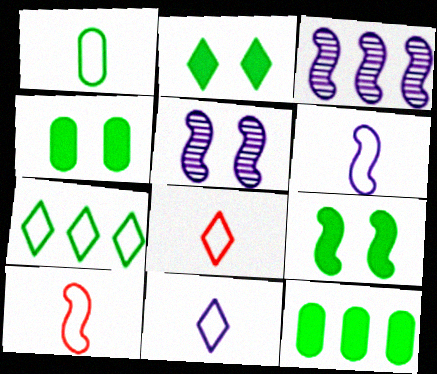[[1, 6, 8], 
[1, 10, 11], 
[2, 4, 9], 
[3, 4, 8], 
[3, 9, 10], 
[5, 8, 12]]